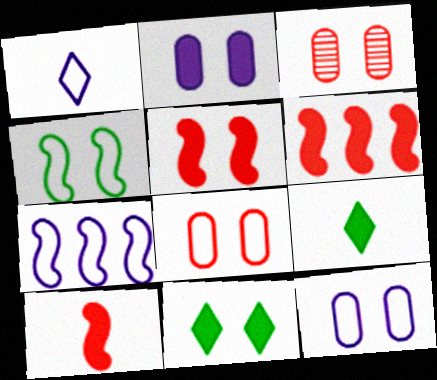[[1, 7, 12], 
[2, 5, 11], 
[2, 6, 9], 
[3, 7, 9], 
[5, 6, 10]]